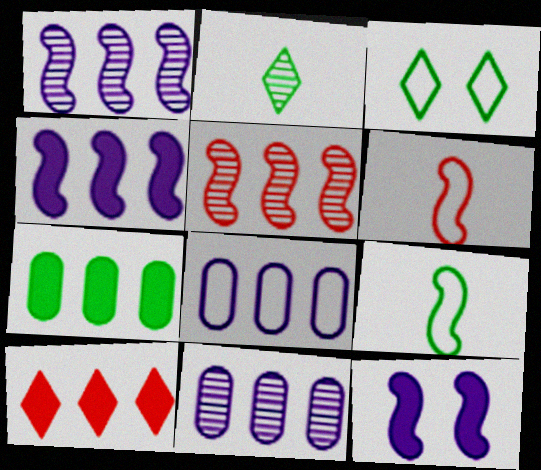[[3, 6, 8], 
[4, 7, 10], 
[5, 9, 12]]